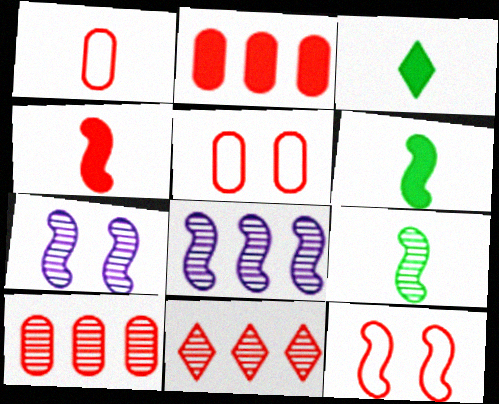[[3, 5, 8], 
[4, 5, 11], 
[6, 8, 12]]